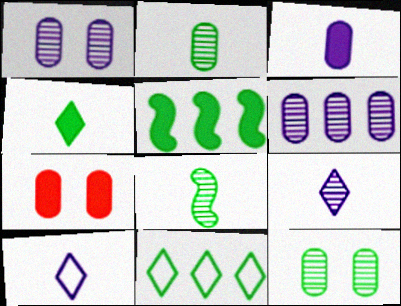[]